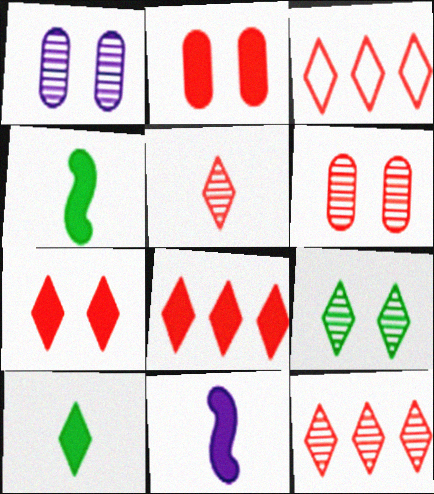[[1, 3, 4], 
[3, 5, 7], 
[3, 8, 12]]